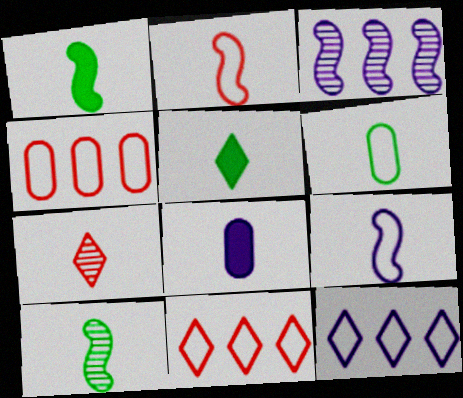[[5, 6, 10]]